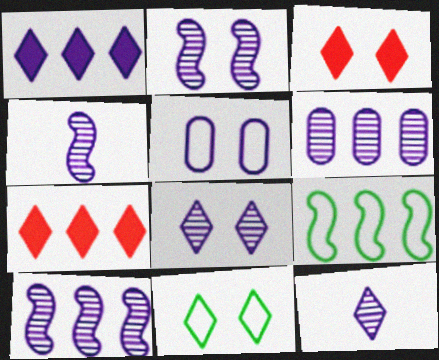[[1, 4, 5], 
[2, 4, 10], 
[2, 6, 12], 
[3, 8, 11], 
[4, 6, 8], 
[6, 7, 9], 
[7, 11, 12]]